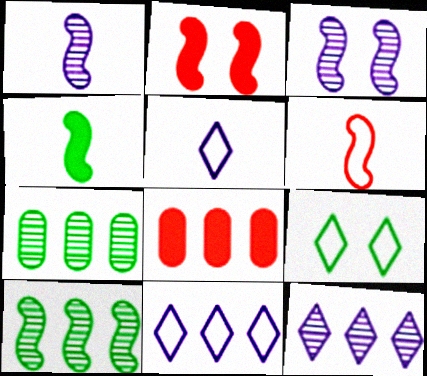[[1, 4, 6], 
[1, 8, 9], 
[2, 5, 7], 
[4, 7, 9], 
[8, 10, 11]]